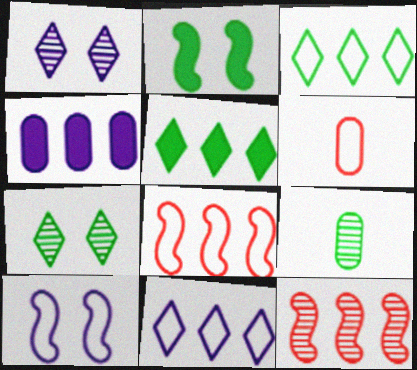[[1, 9, 12], 
[2, 3, 9], 
[3, 4, 12], 
[3, 6, 10]]